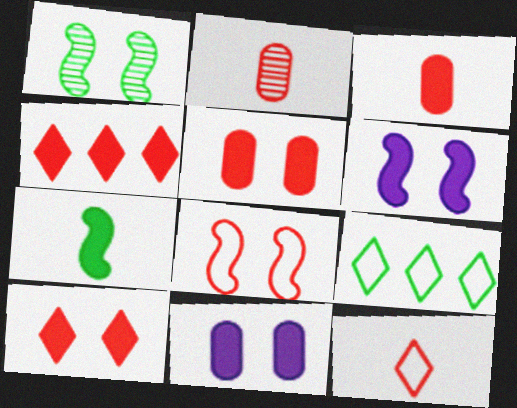[[1, 6, 8], 
[2, 4, 8], 
[2, 6, 9], 
[4, 7, 11]]